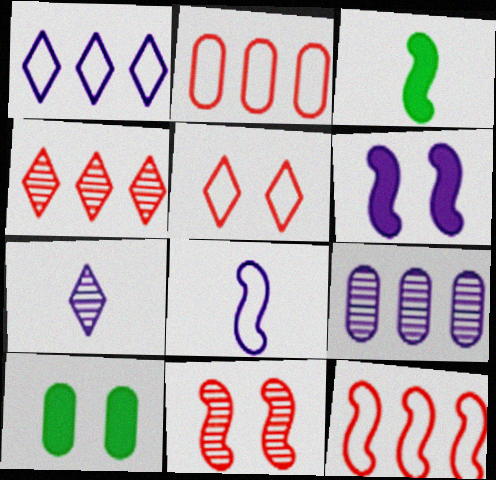[[3, 5, 9], 
[4, 8, 10], 
[7, 10, 12]]